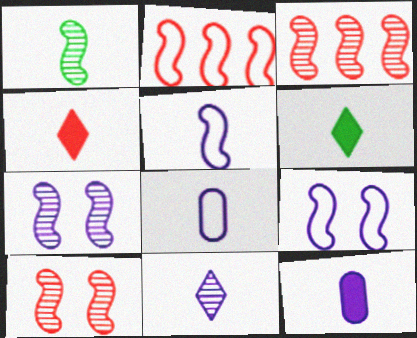[[1, 3, 7], 
[1, 4, 8], 
[5, 11, 12]]